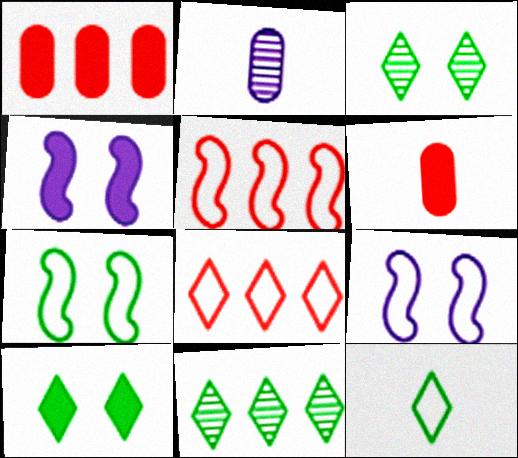[[2, 5, 10], 
[6, 9, 11], 
[10, 11, 12]]